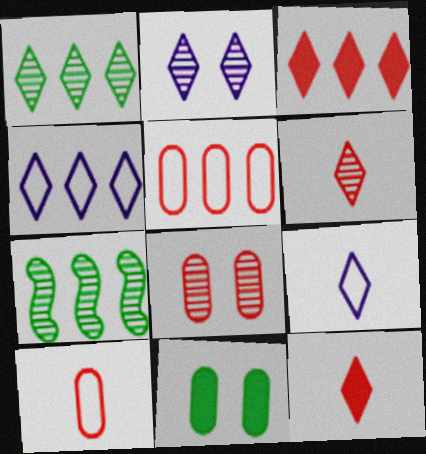[[1, 2, 6], 
[1, 3, 4]]